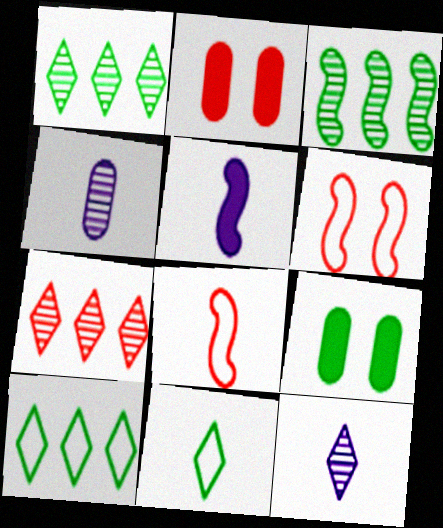[[2, 7, 8], 
[3, 5, 6], 
[3, 9, 11]]